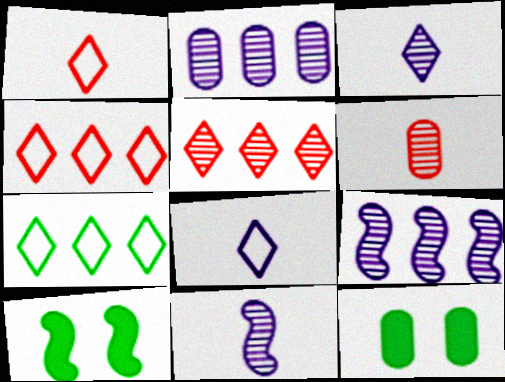[[1, 2, 10], 
[1, 9, 12], 
[4, 11, 12]]